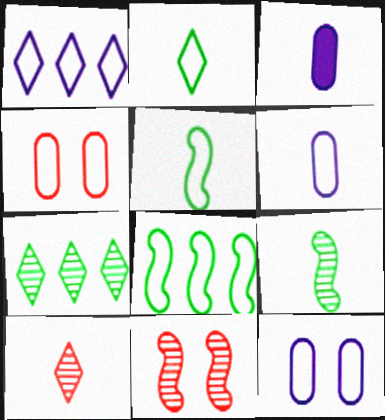[[1, 4, 5], 
[3, 5, 10]]